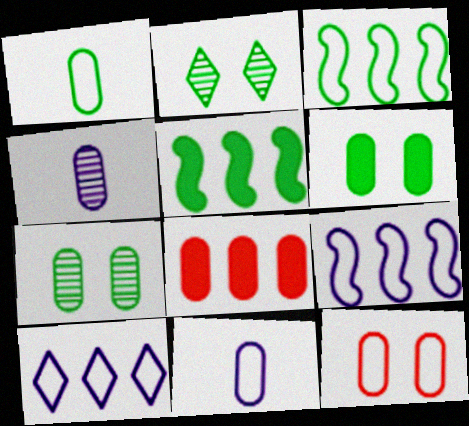[[1, 2, 5], 
[7, 8, 11]]